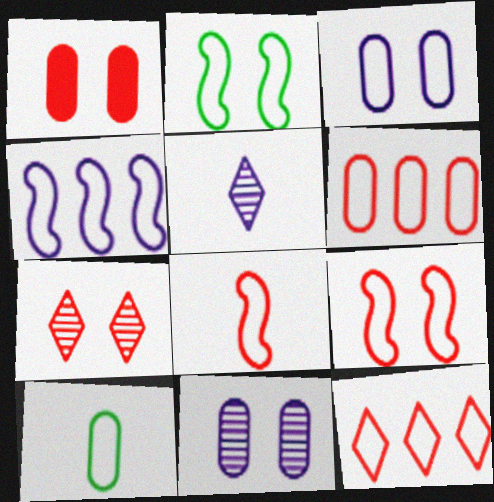[[1, 7, 9], 
[2, 4, 8], 
[3, 6, 10]]